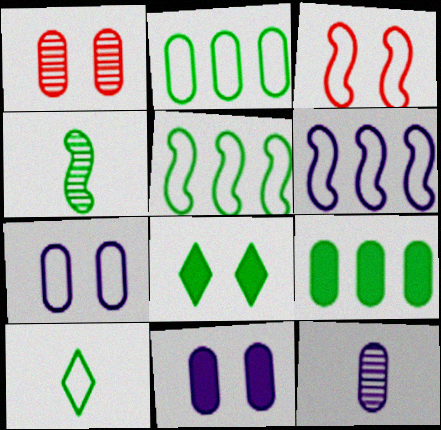[[2, 4, 8]]